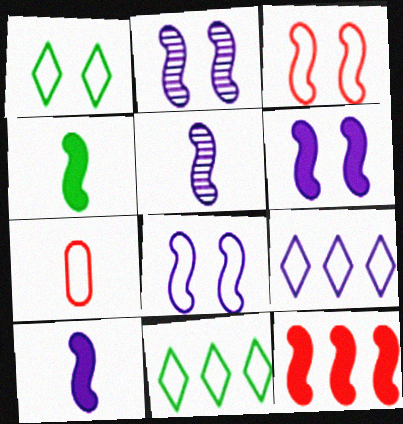[[2, 6, 8], 
[4, 6, 12], 
[7, 8, 11]]